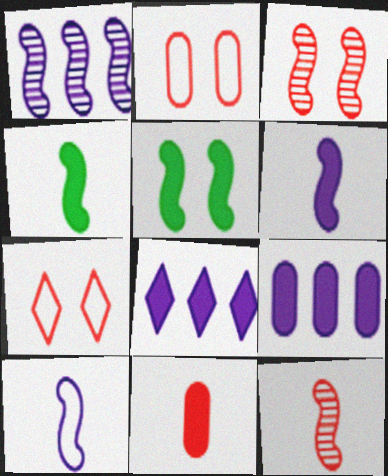[[4, 10, 12], 
[5, 8, 11]]